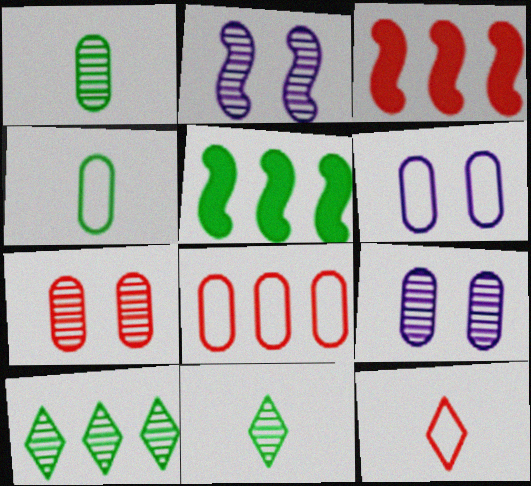[[3, 6, 11], 
[3, 7, 12], 
[4, 6, 8], 
[5, 9, 12]]